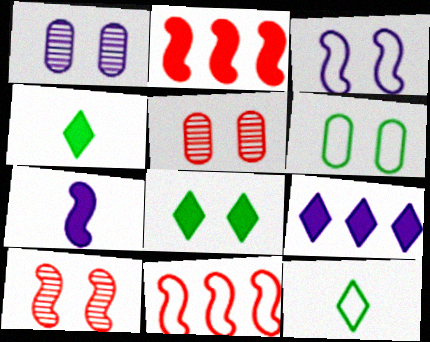[[1, 2, 12], 
[1, 4, 11], 
[3, 5, 8]]